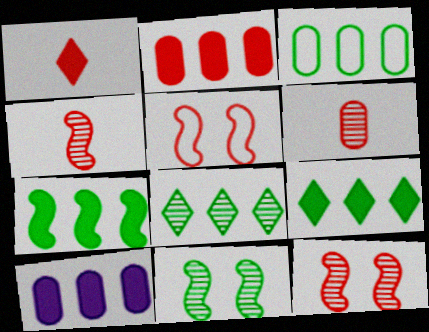[[3, 7, 8]]